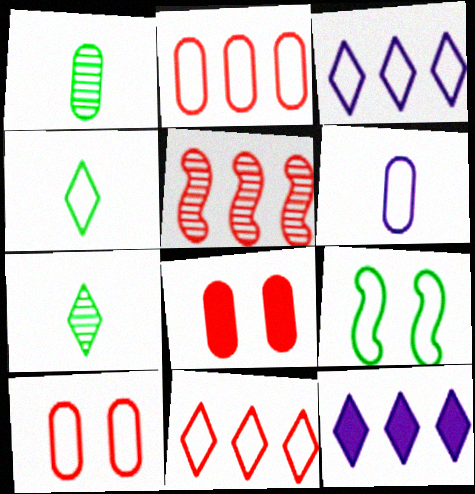[[6, 9, 11]]